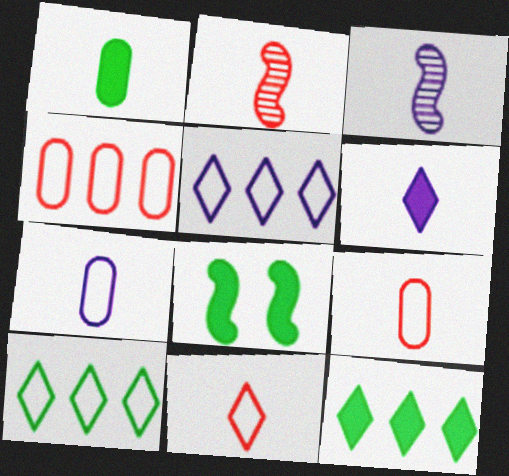[[1, 3, 11], 
[1, 8, 12], 
[3, 6, 7]]